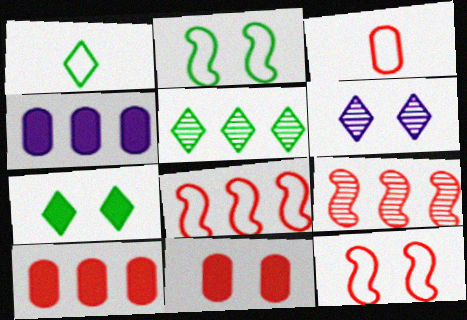[[1, 5, 7], 
[2, 6, 11], 
[4, 5, 8]]